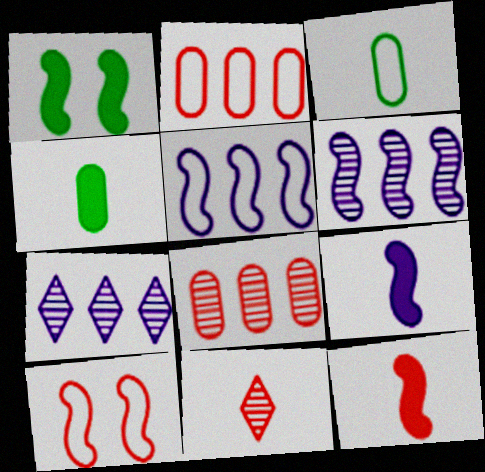[[3, 9, 11], 
[4, 7, 10]]